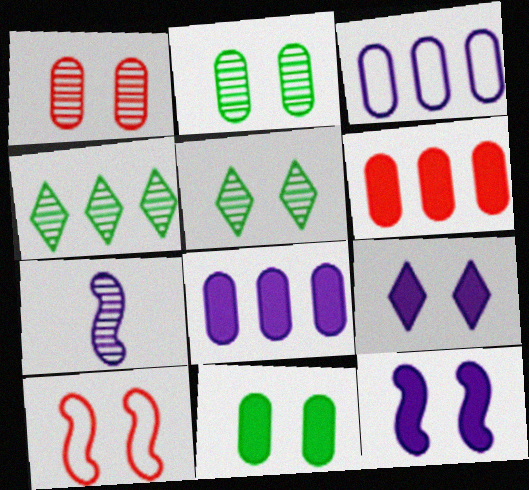[[1, 4, 7], 
[2, 9, 10], 
[3, 7, 9]]